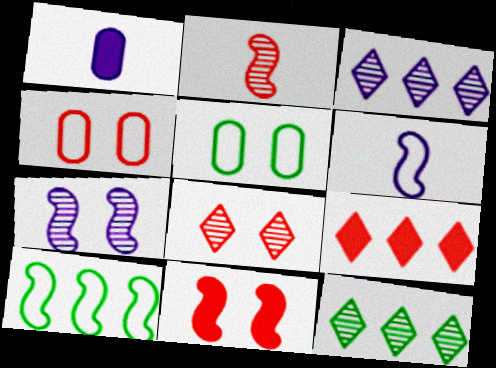[[1, 8, 10], 
[2, 4, 9], 
[4, 8, 11]]